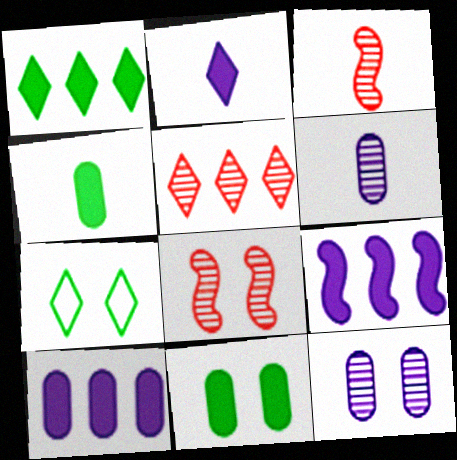[[2, 5, 7], 
[3, 7, 10]]